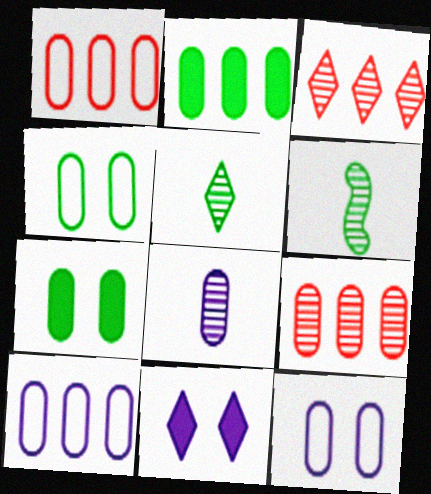[[1, 6, 11], 
[1, 7, 8], 
[2, 9, 10]]